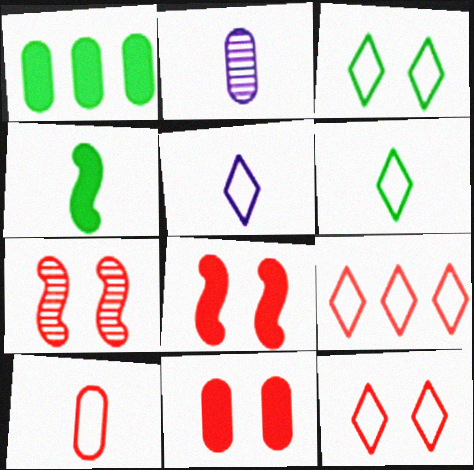[[1, 5, 7], 
[3, 5, 9], 
[7, 11, 12]]